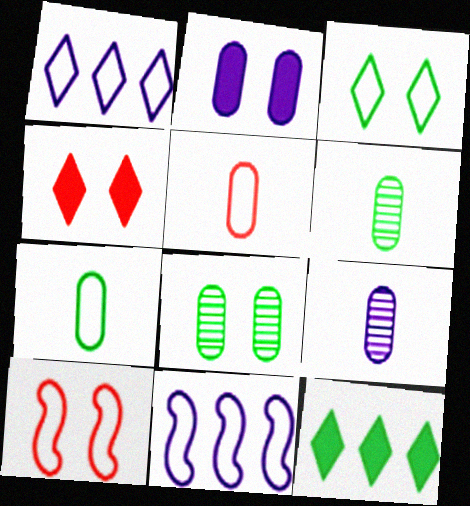[[1, 7, 10], 
[3, 5, 11], 
[4, 6, 11], 
[9, 10, 12]]